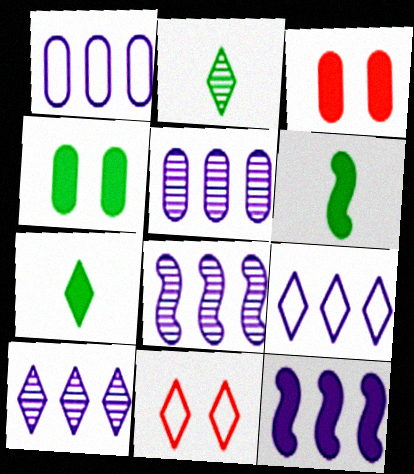[[1, 10, 12], 
[3, 7, 12], 
[5, 6, 11], 
[5, 8, 10], 
[5, 9, 12], 
[7, 10, 11]]